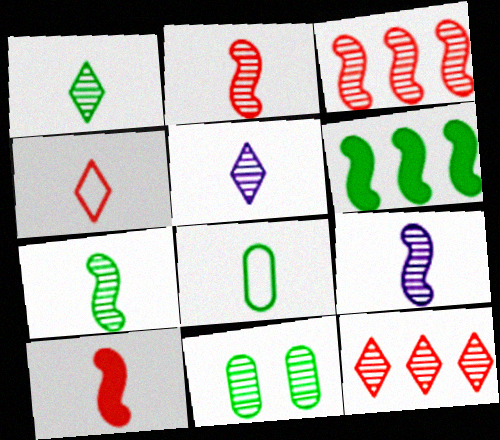[[2, 7, 9], 
[3, 5, 11], 
[5, 8, 10], 
[9, 11, 12]]